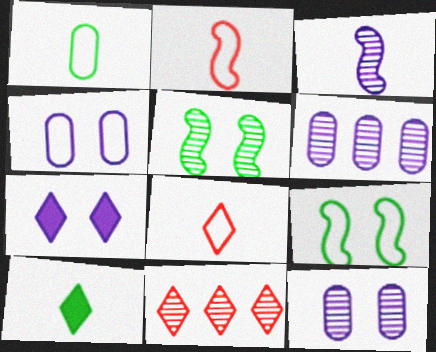[]